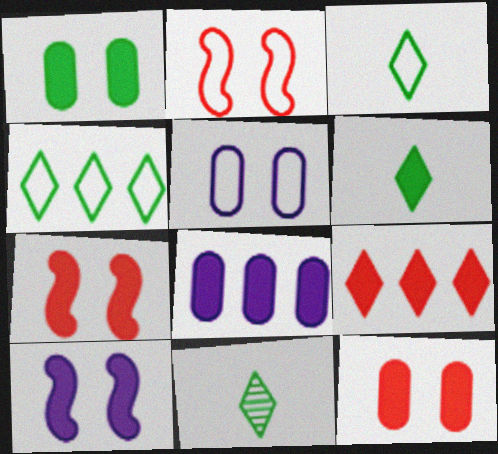[[2, 8, 11], 
[3, 6, 11], 
[6, 7, 8]]